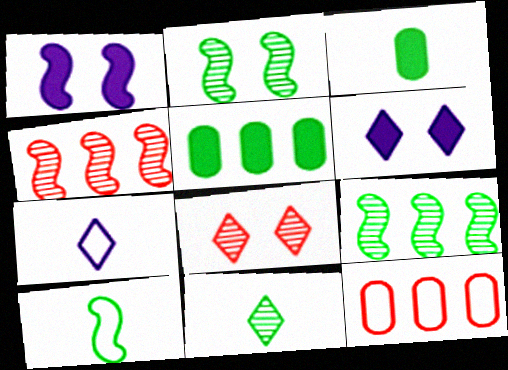[[1, 4, 10], 
[1, 11, 12], 
[3, 10, 11]]